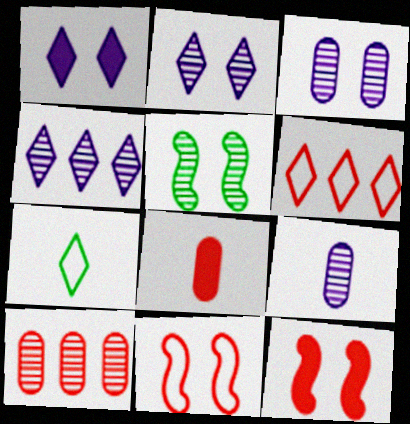[]